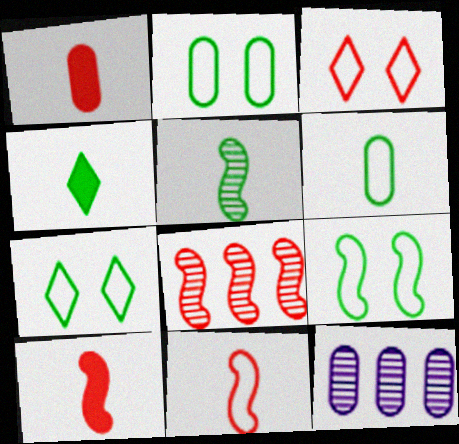[[1, 2, 12], 
[1, 3, 8], 
[2, 7, 9], 
[4, 5, 6], 
[7, 10, 12]]